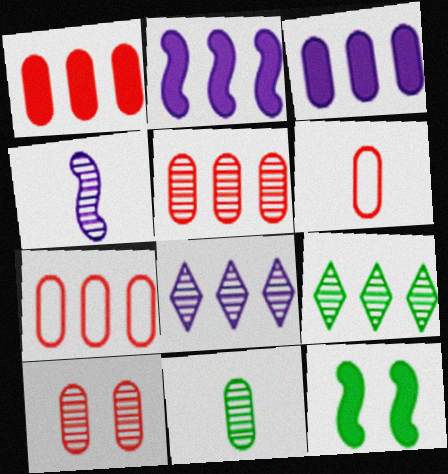[[1, 5, 7], 
[1, 6, 10], 
[2, 7, 9], 
[4, 9, 10], 
[6, 8, 12]]